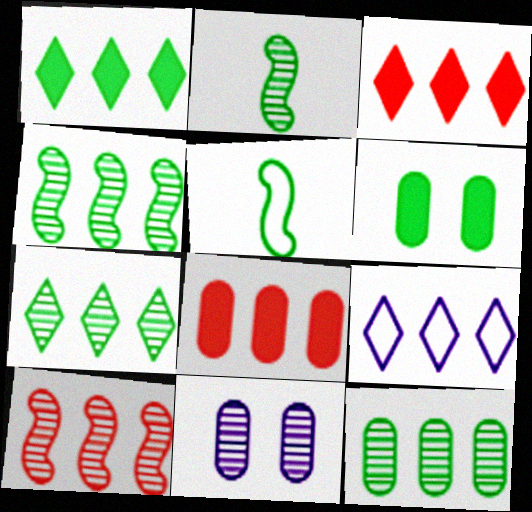[[3, 5, 11], 
[3, 7, 9], 
[4, 7, 12], 
[4, 8, 9], 
[5, 6, 7]]